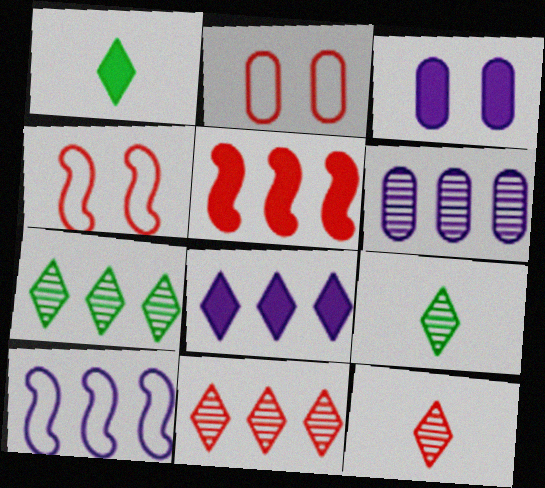[[1, 3, 5], 
[1, 4, 6], 
[2, 5, 12], 
[6, 8, 10]]